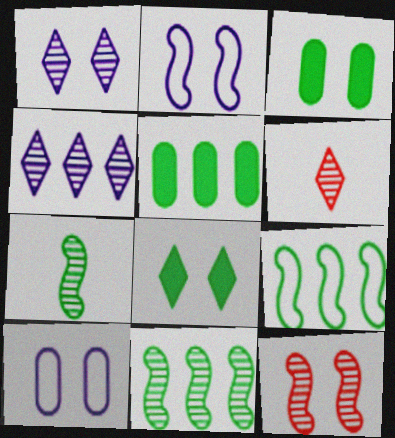[[2, 5, 6], 
[8, 10, 12]]